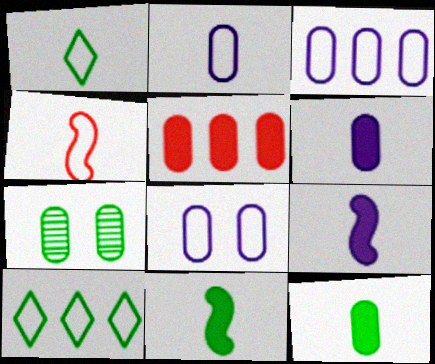[[1, 2, 4], 
[2, 3, 8], 
[2, 5, 7], 
[4, 8, 10], 
[7, 10, 11]]